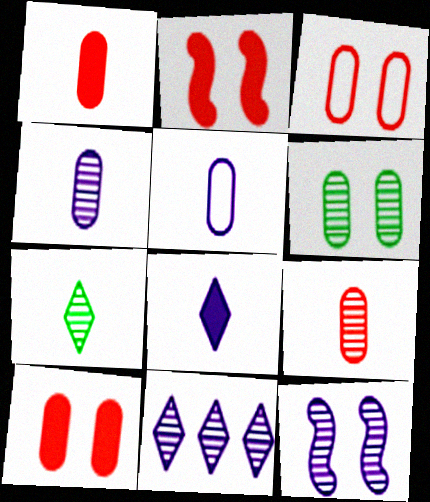[[4, 11, 12]]